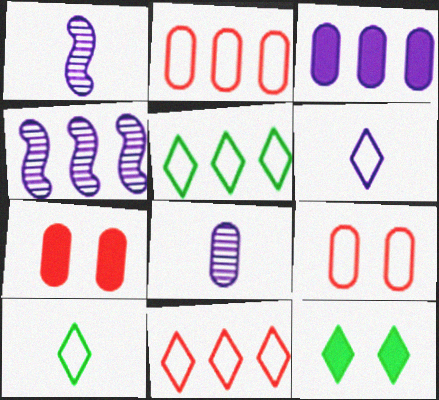[[1, 2, 12], 
[1, 5, 7], 
[4, 7, 10]]